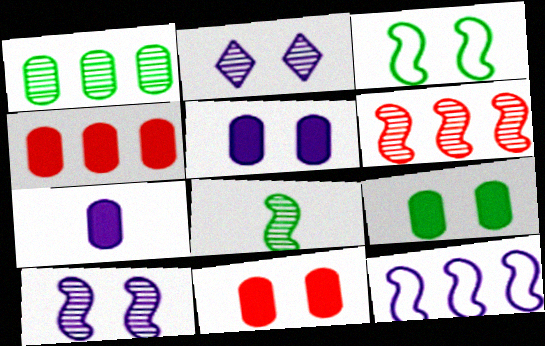[[2, 3, 11], 
[2, 7, 12], 
[4, 7, 9], 
[5, 9, 11], 
[6, 8, 10]]